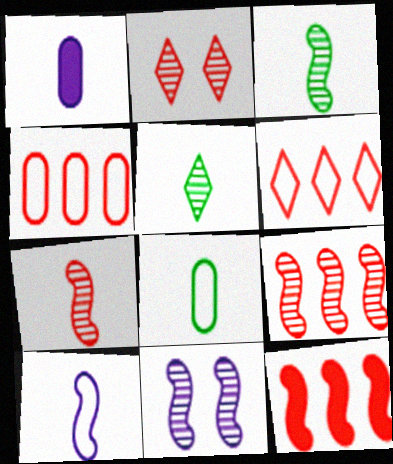[[3, 9, 11]]